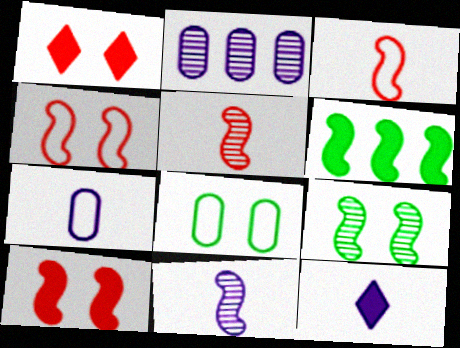[[4, 6, 11], 
[7, 11, 12]]